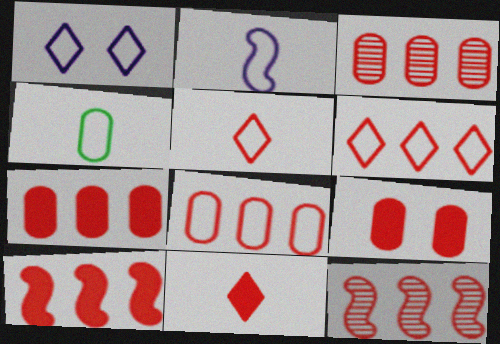[[2, 4, 5], 
[3, 6, 10], 
[3, 7, 8], 
[5, 9, 12], 
[6, 7, 12], 
[9, 10, 11]]